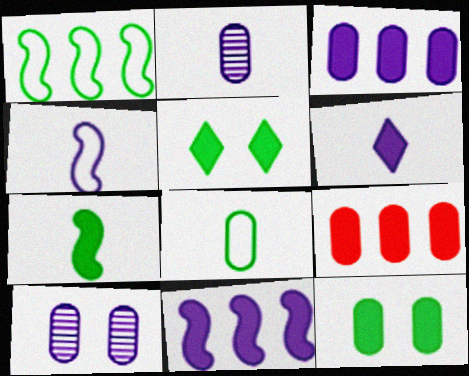[[2, 4, 6], 
[8, 9, 10]]